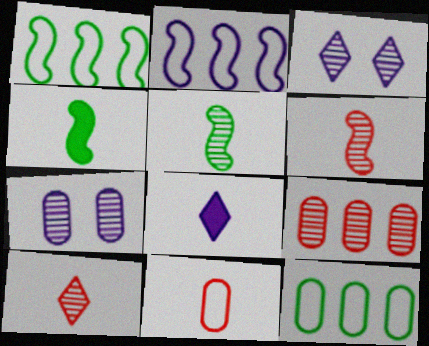[[2, 7, 8], 
[3, 5, 9], 
[5, 8, 11]]